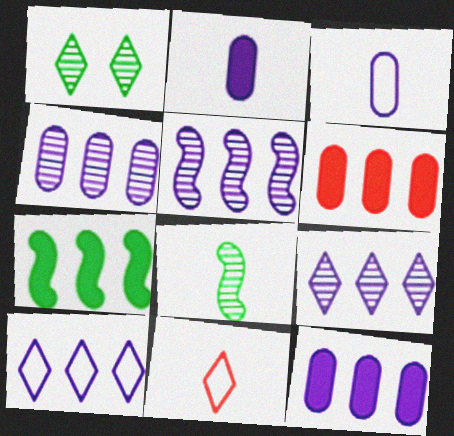[[2, 8, 11], 
[4, 5, 9], 
[5, 10, 12]]